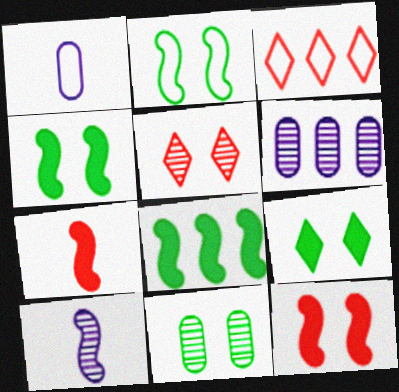[[1, 2, 3], 
[1, 5, 8], 
[2, 9, 11], 
[3, 6, 8]]